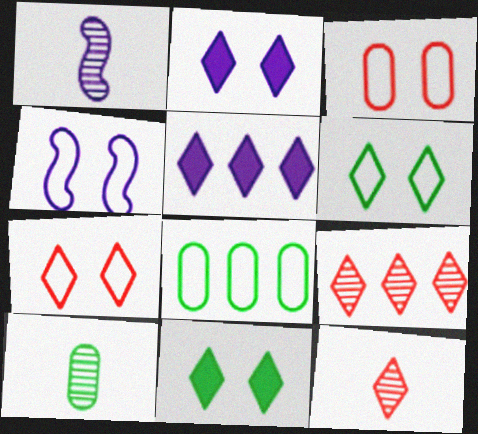[[1, 10, 12], 
[3, 4, 6], 
[5, 6, 12]]